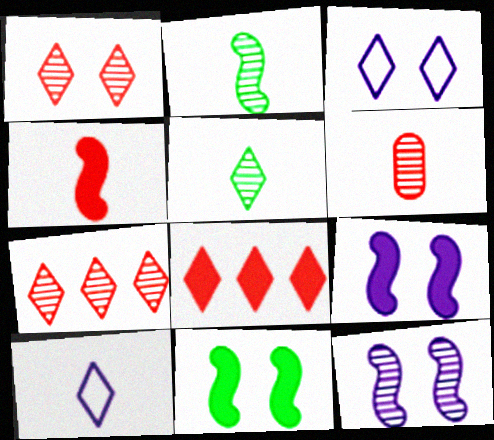[[3, 5, 8]]